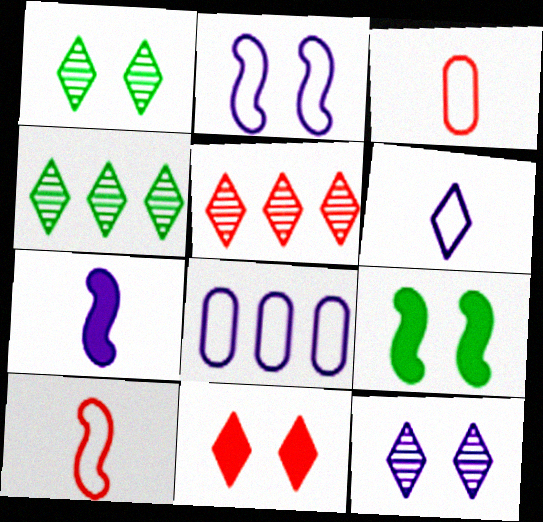[[2, 6, 8], 
[4, 6, 11], 
[7, 8, 12]]